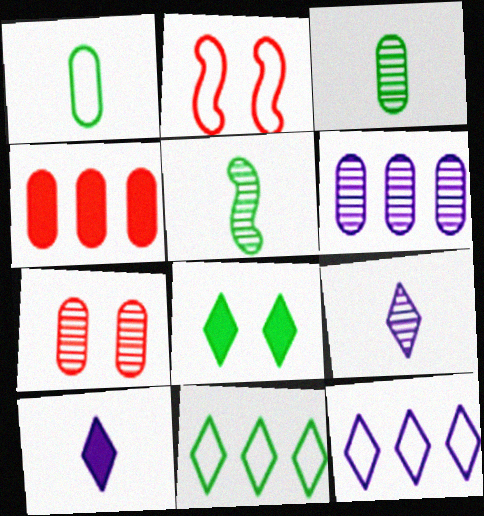[[1, 2, 12], 
[3, 6, 7]]